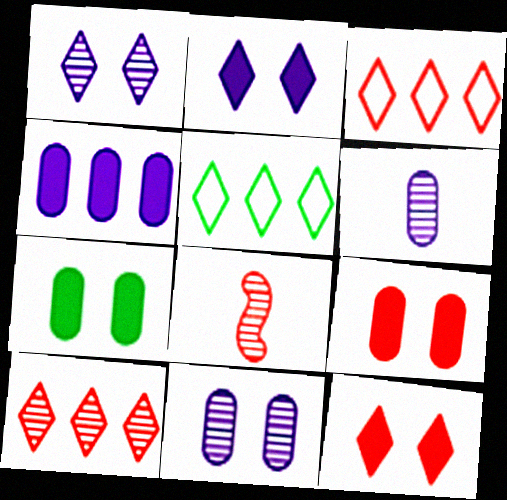[[3, 8, 9]]